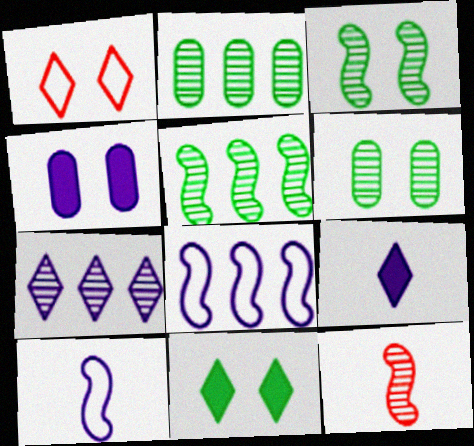[[1, 3, 4], 
[4, 7, 10], 
[6, 7, 12]]